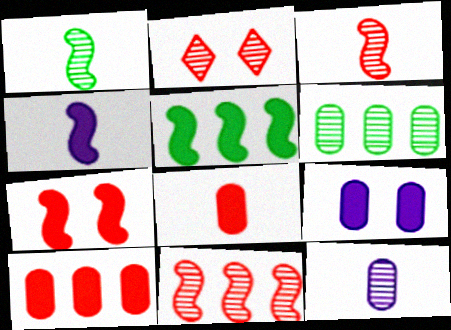[[4, 5, 7]]